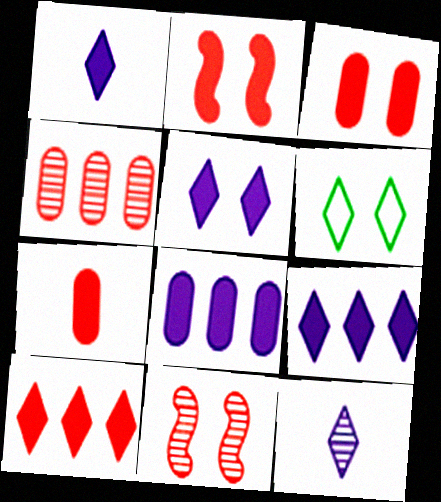[[1, 5, 9], 
[2, 7, 10], 
[6, 10, 12]]